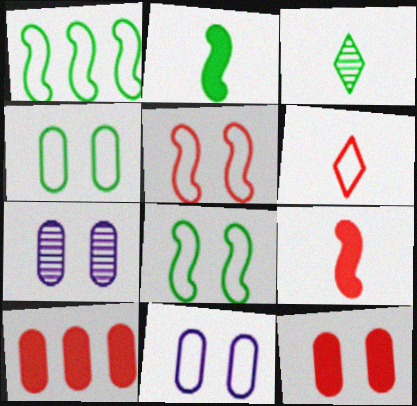[[1, 6, 11], 
[4, 7, 12]]